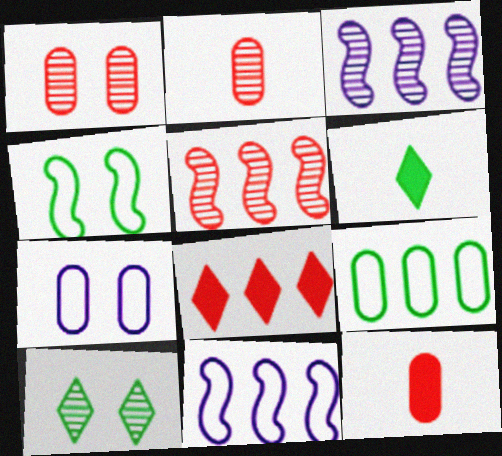[[1, 6, 11], 
[2, 3, 10], 
[3, 8, 9], 
[5, 6, 7], 
[10, 11, 12]]